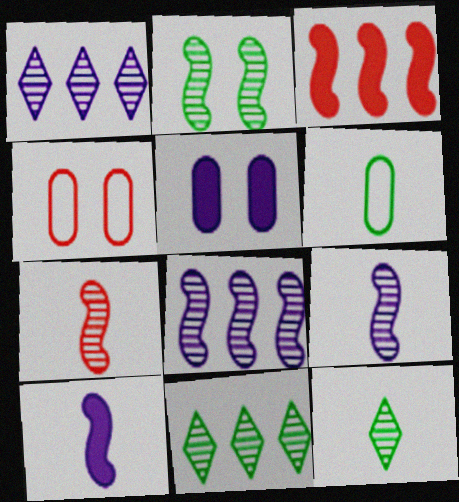[[2, 7, 8], 
[4, 10, 11]]